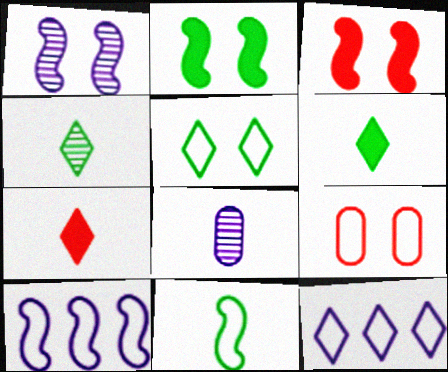[[7, 8, 11], 
[9, 11, 12]]